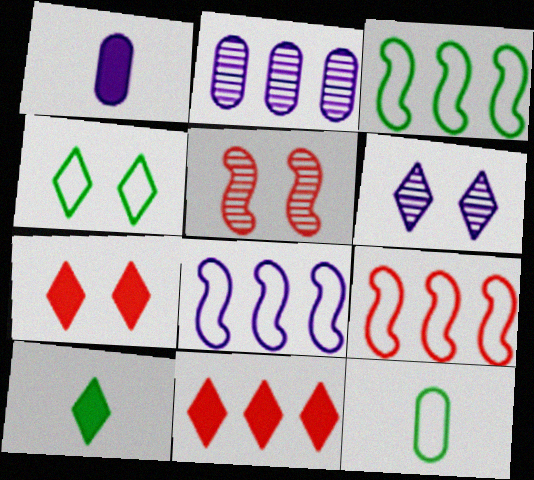[[1, 6, 8], 
[2, 3, 11], 
[3, 4, 12], 
[3, 8, 9], 
[4, 6, 7]]